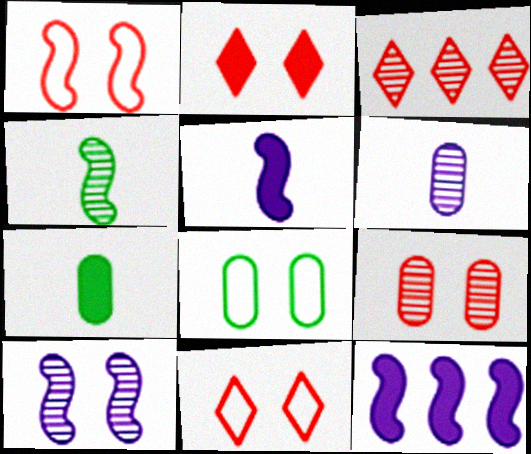[[1, 2, 9], 
[1, 4, 12], 
[2, 7, 12], 
[2, 8, 10], 
[3, 5, 8]]